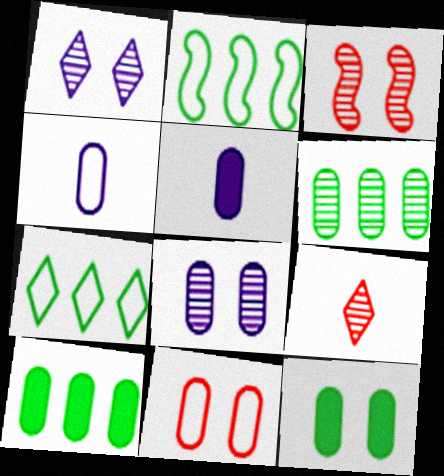[[3, 5, 7], 
[5, 6, 11], 
[8, 11, 12]]